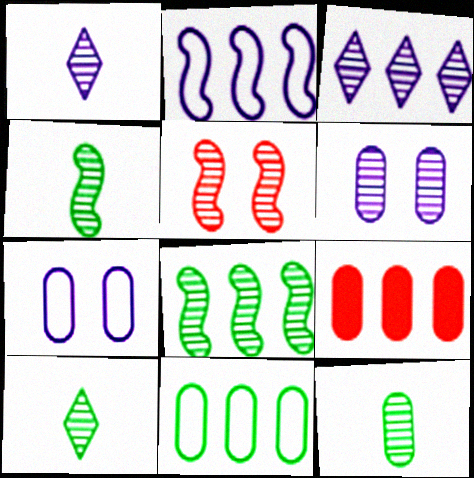[[3, 5, 12], 
[4, 10, 12], 
[7, 9, 12]]